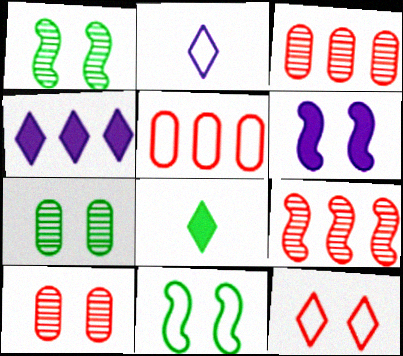[[2, 5, 11], 
[6, 7, 12]]